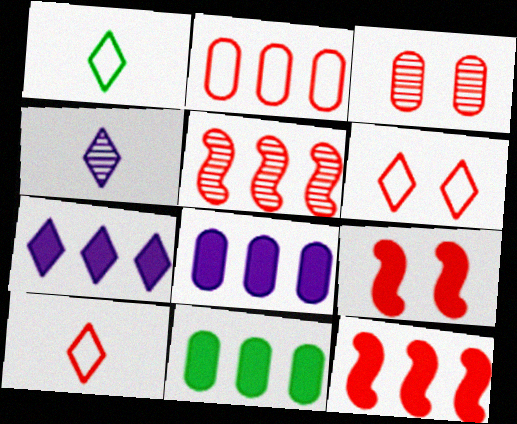[[3, 6, 9], 
[3, 10, 12], 
[7, 11, 12]]